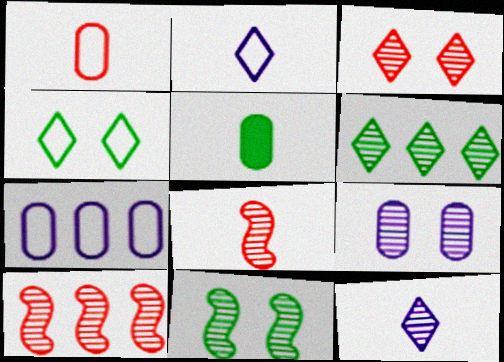[[2, 5, 8], 
[3, 6, 12], 
[3, 9, 11], 
[6, 8, 9]]